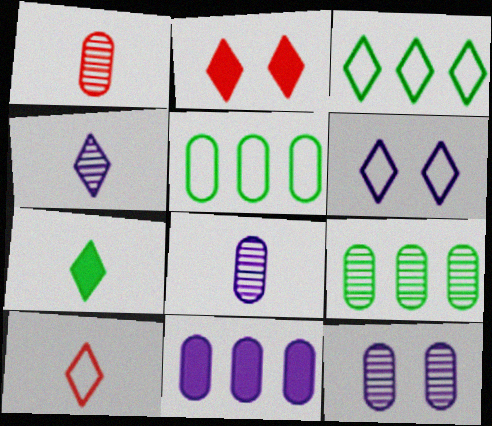[[1, 9, 12], 
[2, 3, 4], 
[3, 6, 10], 
[4, 7, 10]]